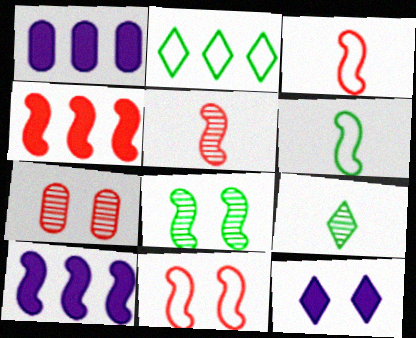[[1, 9, 11], 
[3, 8, 10], 
[4, 5, 11]]